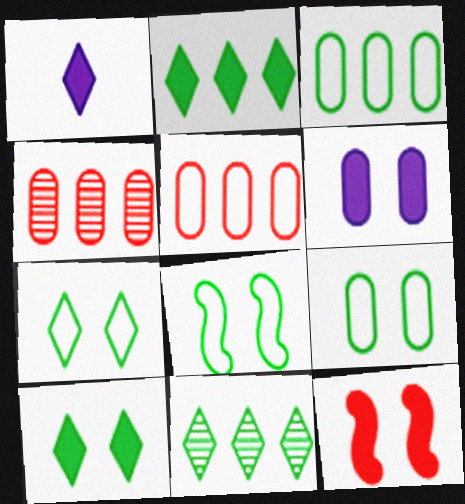[[1, 4, 8], 
[6, 10, 12], 
[7, 8, 9]]